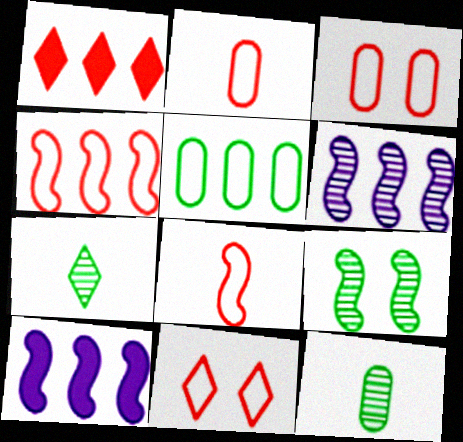[[1, 5, 6], 
[2, 4, 11], 
[3, 7, 10], 
[8, 9, 10], 
[10, 11, 12]]